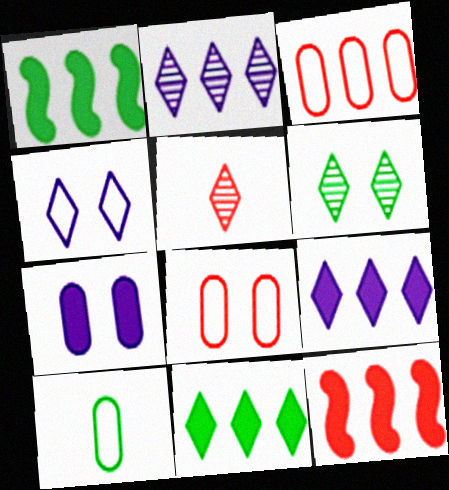[[1, 2, 3], 
[1, 6, 10], 
[2, 5, 6], 
[4, 5, 11], 
[5, 8, 12]]